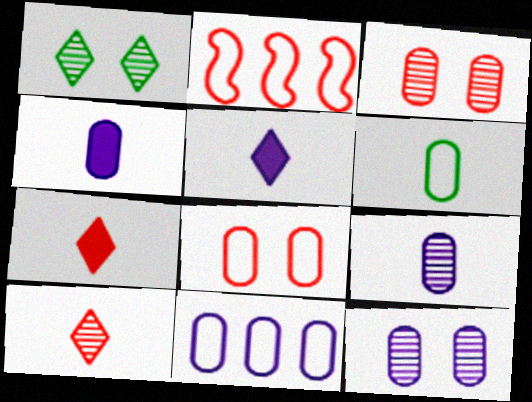[[1, 2, 4], 
[2, 3, 7], 
[4, 11, 12], 
[6, 8, 11]]